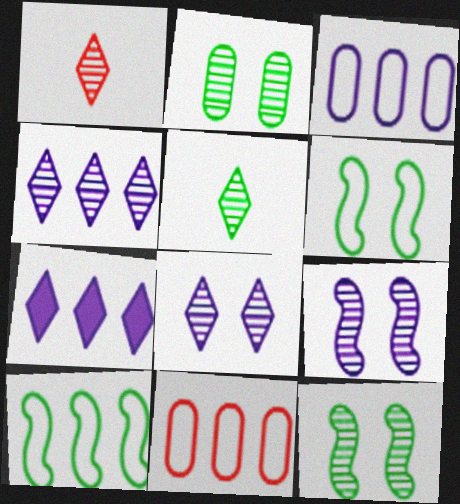[]